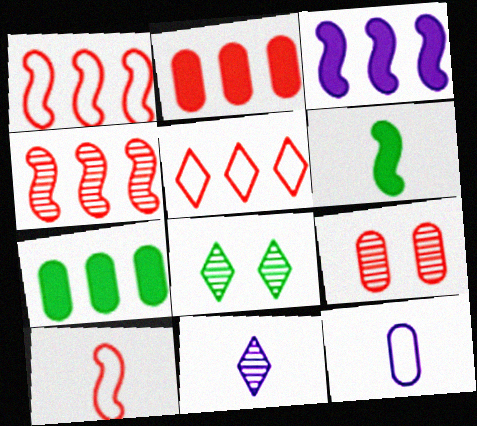[[2, 4, 5], 
[7, 9, 12]]